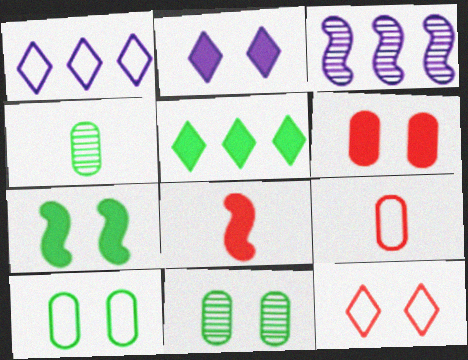[[1, 8, 11], 
[2, 6, 7]]